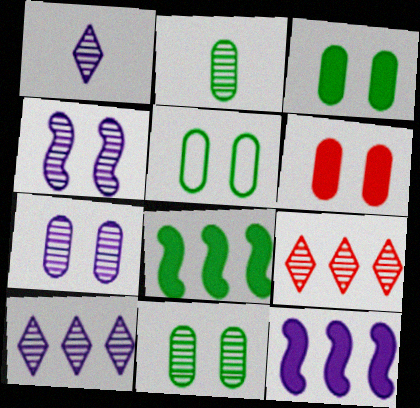[[2, 4, 9], 
[3, 5, 11], 
[5, 6, 7]]